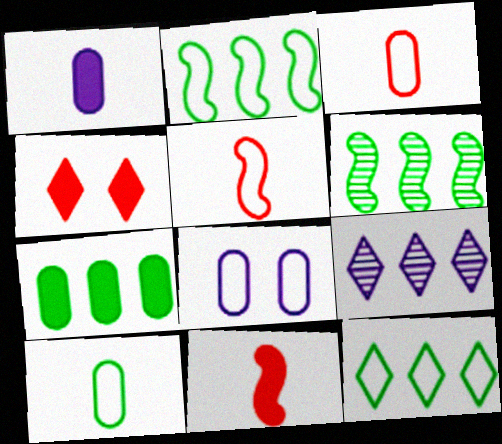[[5, 8, 12], 
[6, 7, 12]]